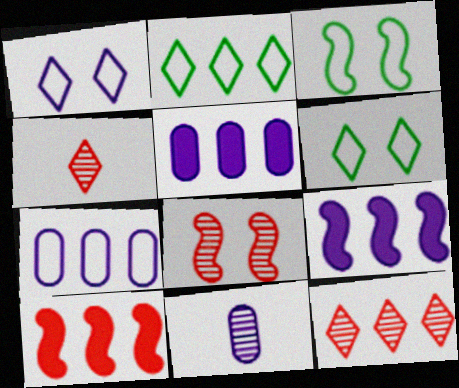[[1, 9, 11], 
[3, 4, 5], 
[6, 10, 11]]